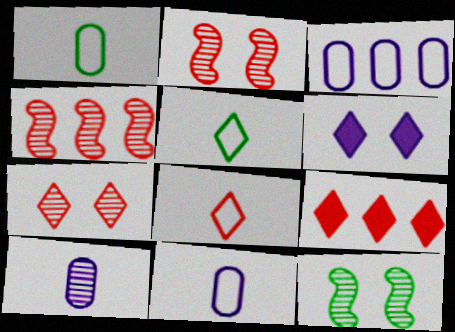[[1, 4, 6], 
[7, 8, 9], 
[9, 11, 12]]